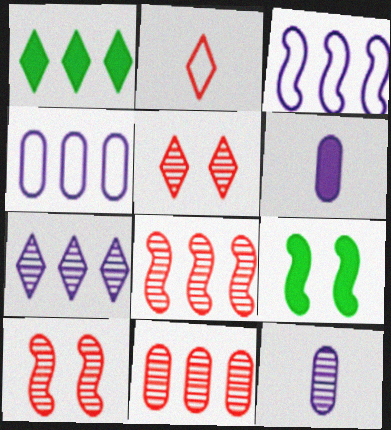[[1, 3, 11], 
[1, 4, 8]]